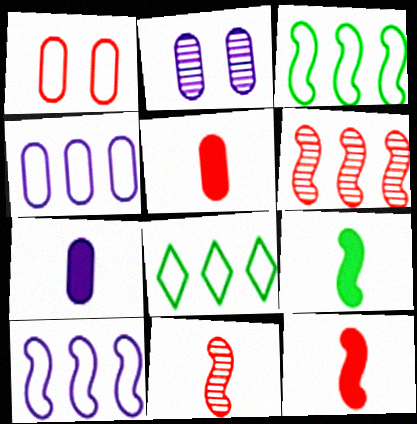[[2, 4, 7], 
[2, 8, 12]]